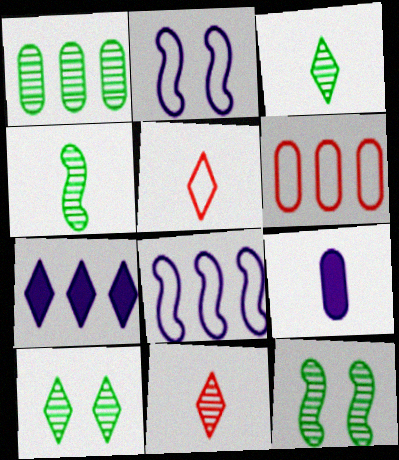[[1, 3, 12], 
[1, 4, 10], 
[4, 5, 9], 
[5, 7, 10]]